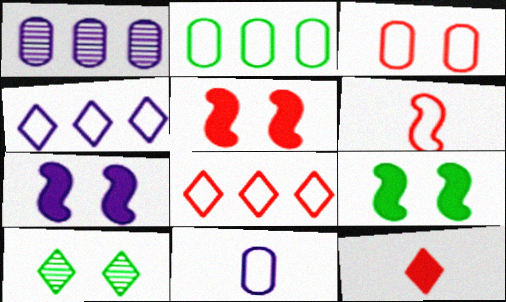[[2, 3, 11], 
[3, 6, 8], 
[3, 7, 10], 
[4, 10, 12], 
[5, 7, 9]]